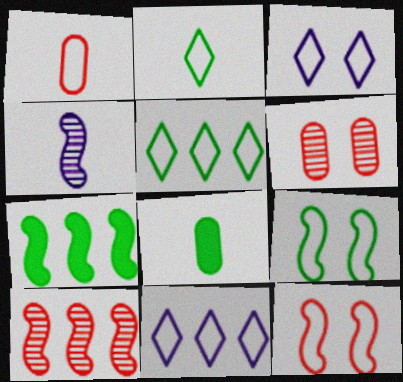[[1, 9, 11], 
[3, 8, 10], 
[4, 7, 12]]